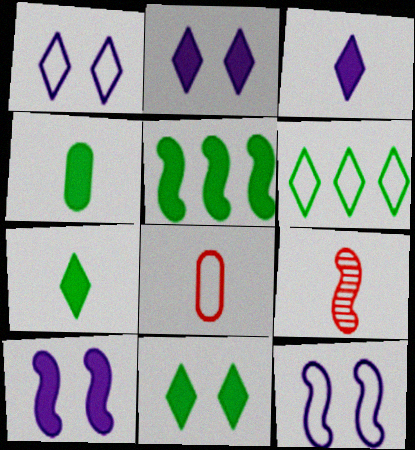[[4, 5, 11], 
[5, 9, 12], 
[6, 8, 12]]